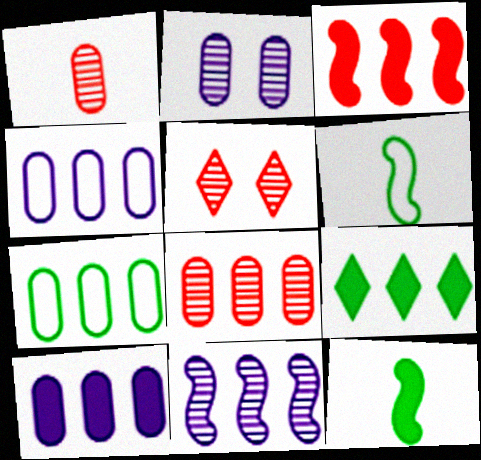[[3, 9, 10], 
[4, 5, 12], 
[5, 6, 10], 
[7, 8, 10]]